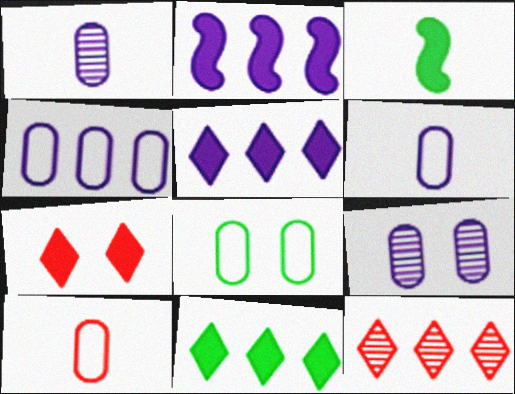[[4, 8, 10]]